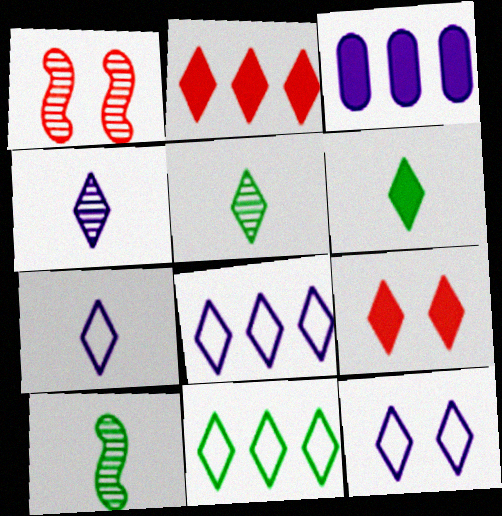[[2, 5, 12], 
[4, 9, 11], 
[5, 8, 9], 
[7, 8, 12]]